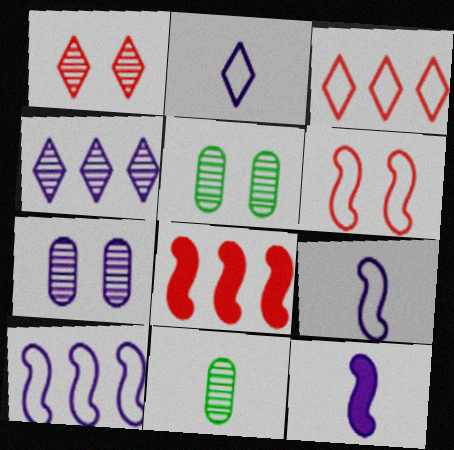[[2, 5, 8], 
[3, 5, 12]]